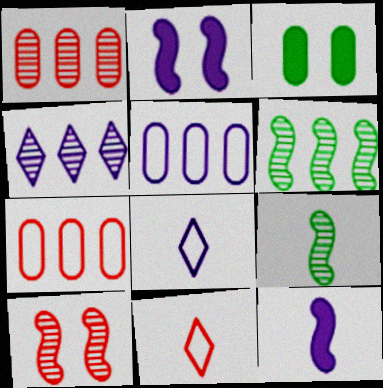[[1, 4, 6]]